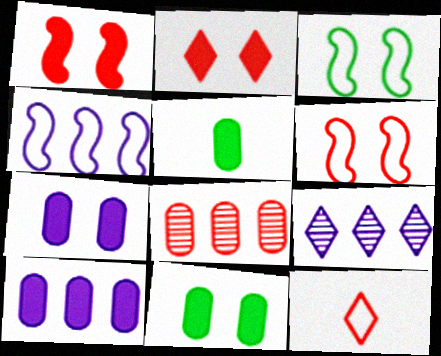[[1, 8, 12], 
[4, 9, 10], 
[5, 6, 9]]